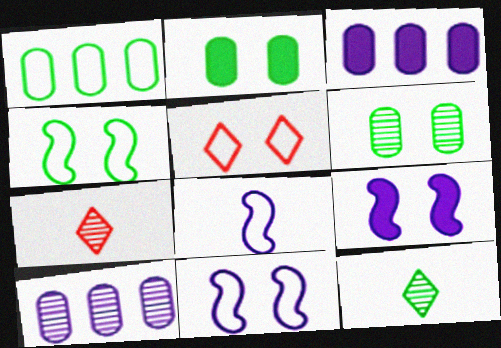[[1, 5, 8], 
[1, 7, 9], 
[3, 4, 7], 
[5, 6, 9]]